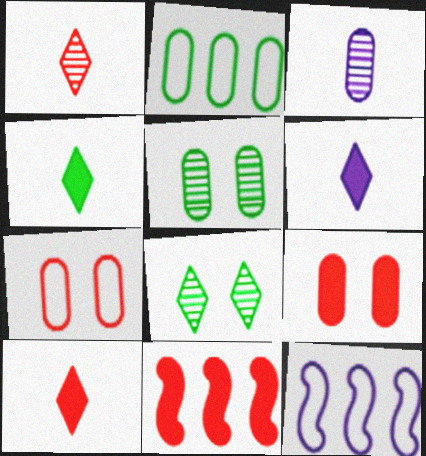[[1, 7, 11], 
[2, 3, 9], 
[4, 6, 10], 
[5, 10, 12], 
[9, 10, 11]]